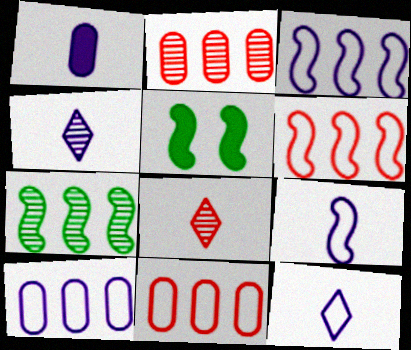[[1, 4, 9], 
[2, 5, 12], 
[4, 5, 11], 
[5, 8, 10]]